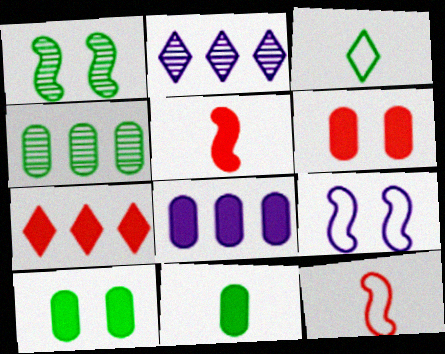[[2, 10, 12], 
[5, 6, 7], 
[6, 8, 11]]